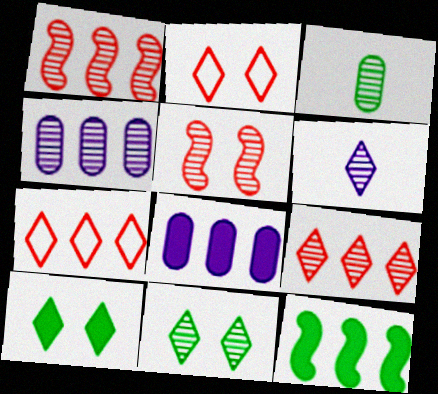[[4, 7, 12], 
[6, 7, 10], 
[6, 9, 11]]